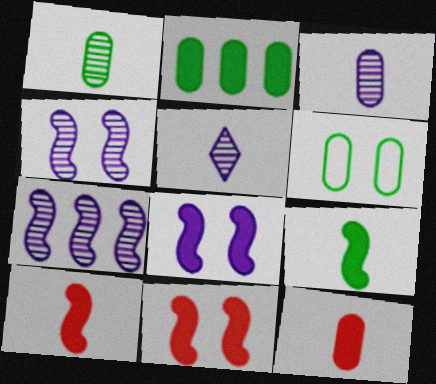[[1, 2, 6]]